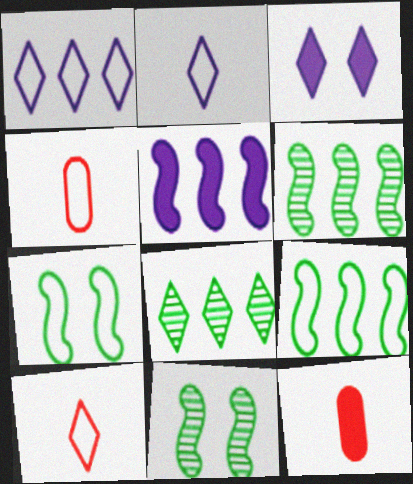[[1, 4, 7], 
[1, 11, 12], 
[3, 4, 6], 
[3, 8, 10]]